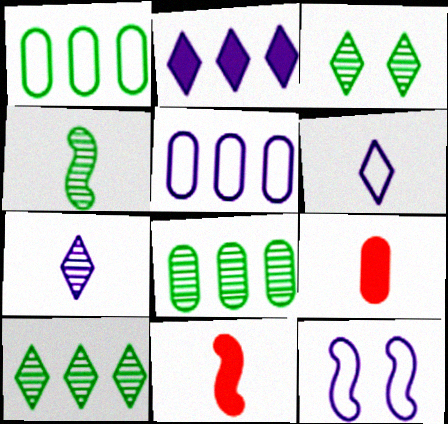[[3, 4, 8], 
[3, 5, 11], 
[4, 6, 9], 
[5, 6, 12], 
[9, 10, 12]]